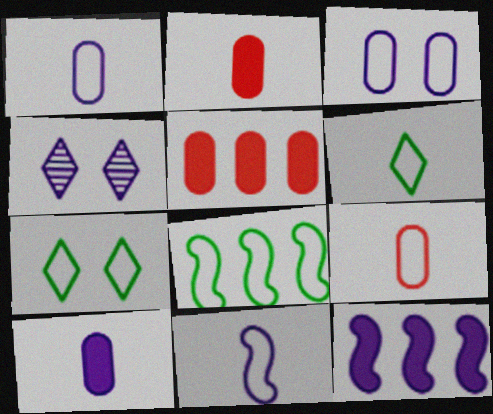[[1, 4, 12], 
[2, 4, 8], 
[6, 9, 11]]